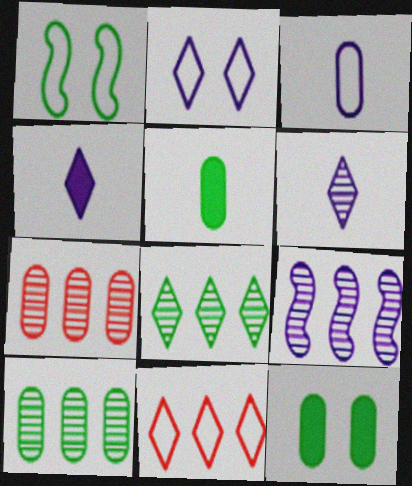[[1, 3, 11], 
[1, 4, 7], 
[1, 5, 8], 
[3, 7, 12], 
[7, 8, 9]]